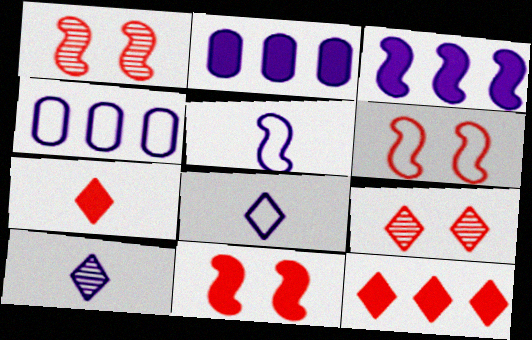[[1, 6, 11]]